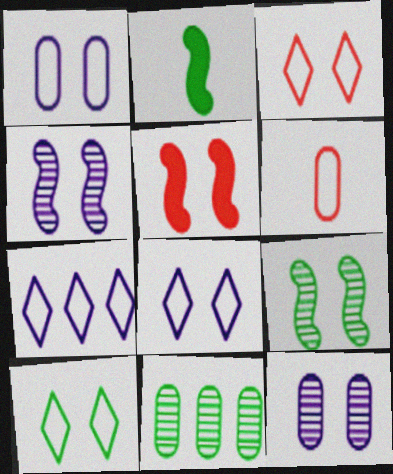[[2, 10, 11], 
[3, 8, 10], 
[5, 10, 12]]